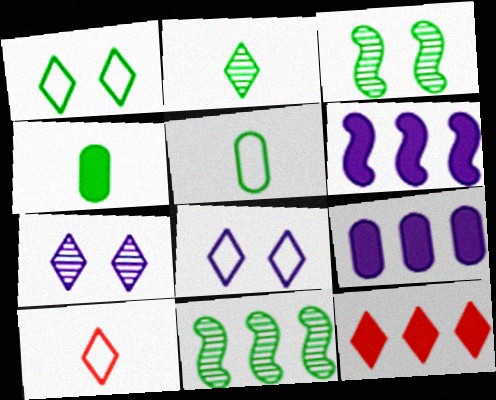[[1, 4, 11], 
[2, 8, 12], 
[3, 9, 10]]